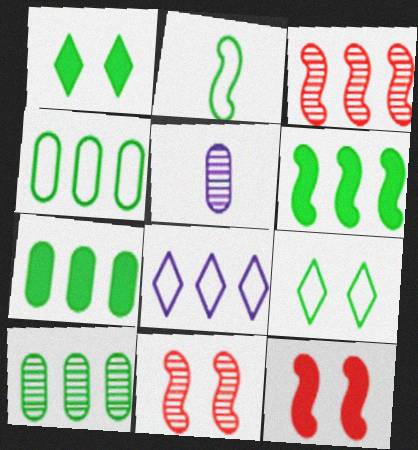[[1, 2, 10], 
[2, 4, 9], 
[3, 7, 8], 
[4, 7, 10]]